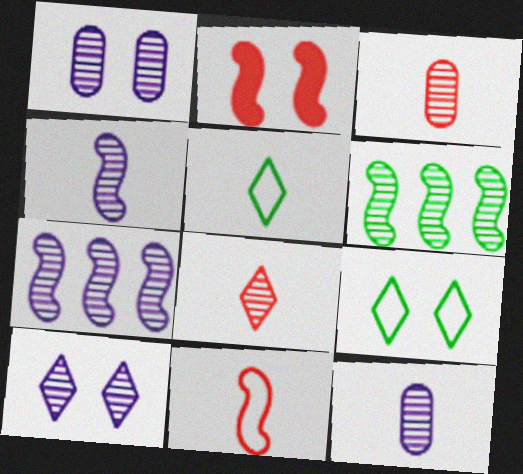[[1, 2, 9], 
[1, 6, 8], 
[3, 6, 10], 
[7, 10, 12]]